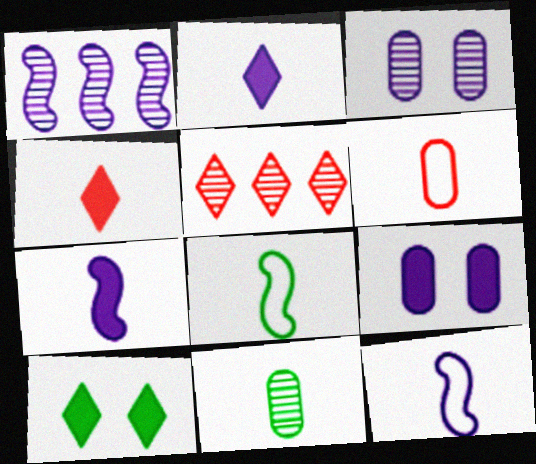[[1, 6, 10], 
[4, 11, 12], 
[5, 8, 9]]